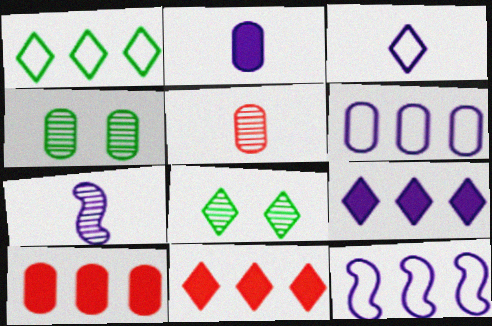[[2, 3, 7], 
[3, 8, 11]]